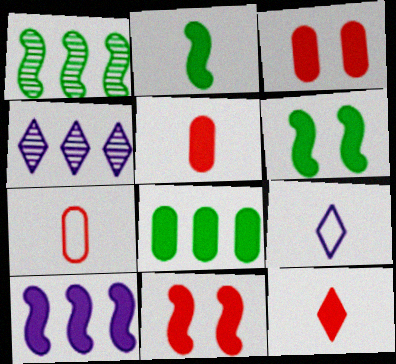[[1, 3, 9], 
[2, 10, 11], 
[4, 6, 7]]